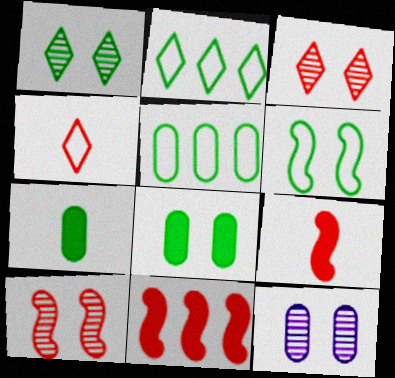[[1, 6, 8], 
[1, 10, 12], 
[2, 9, 12]]